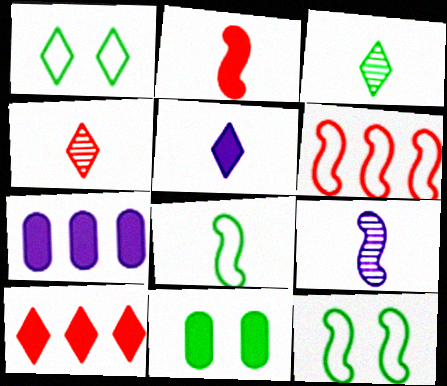[[2, 8, 9], 
[4, 7, 12]]